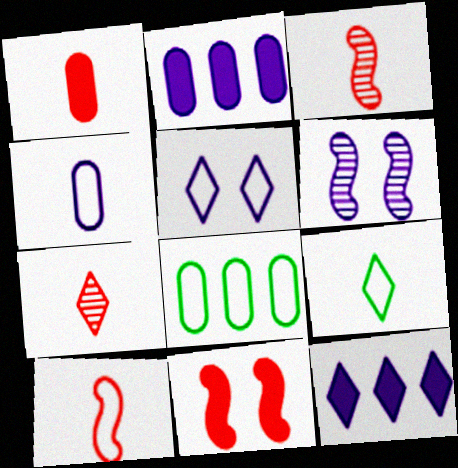[[1, 7, 10], 
[4, 6, 12], 
[4, 9, 10], 
[5, 8, 10]]